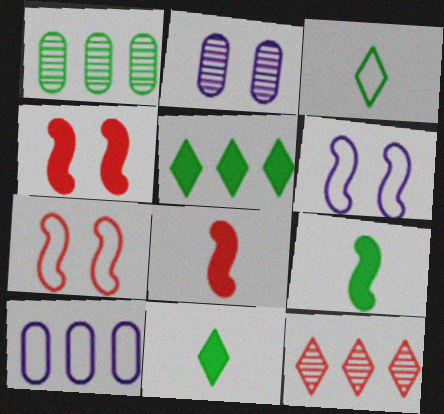[[3, 7, 10]]